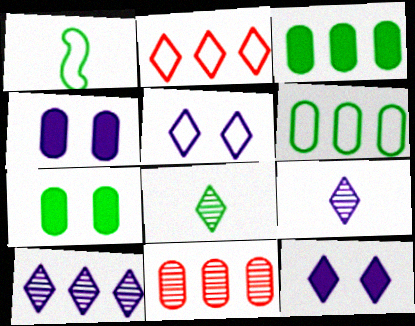[[1, 11, 12], 
[2, 8, 12]]